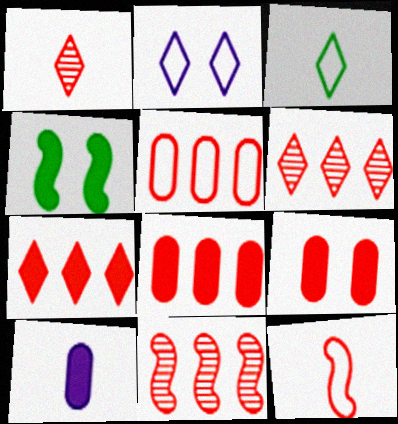[[4, 7, 10], 
[5, 7, 11], 
[6, 9, 12]]